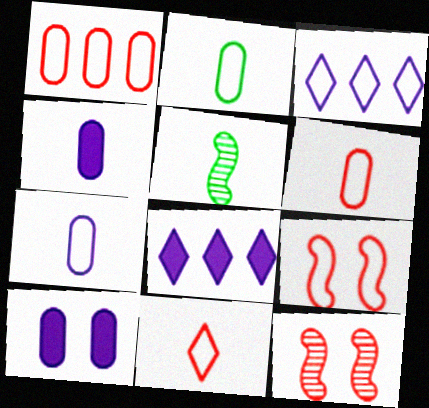[[1, 9, 11], 
[2, 3, 9], 
[2, 6, 7], 
[2, 8, 12], 
[4, 5, 11]]